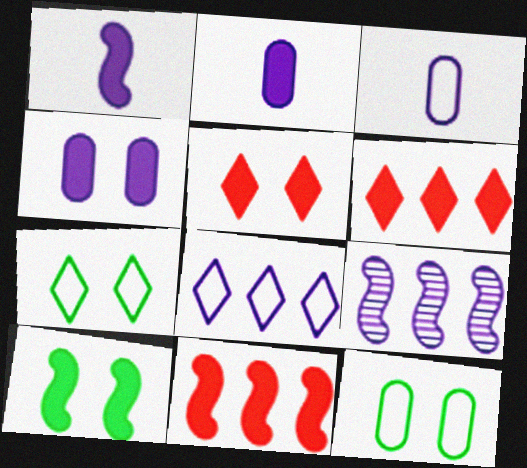[[1, 10, 11], 
[2, 6, 10], 
[4, 5, 10]]